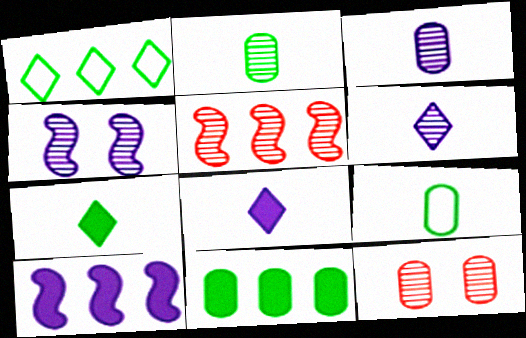[]